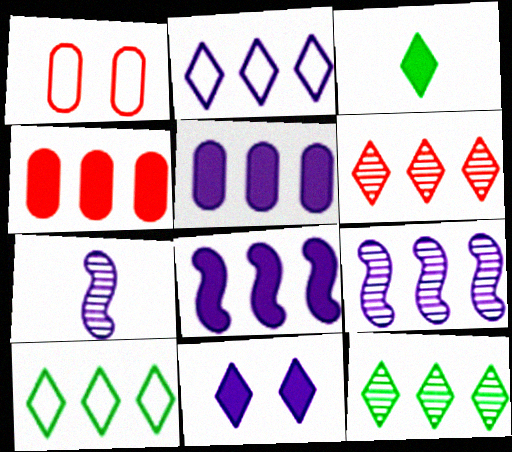[[1, 3, 9], 
[2, 5, 9], 
[4, 9, 10]]